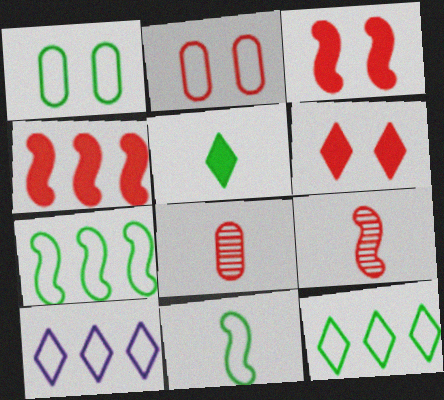[[1, 11, 12], 
[2, 10, 11]]